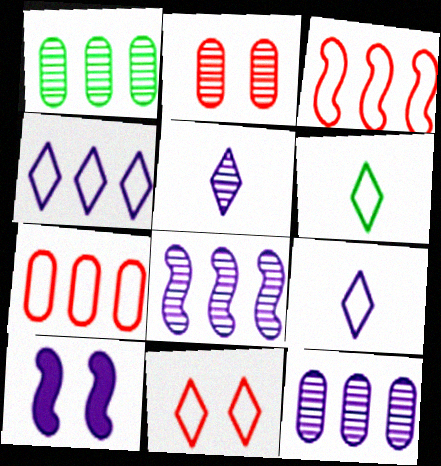[[4, 6, 11], 
[9, 10, 12]]